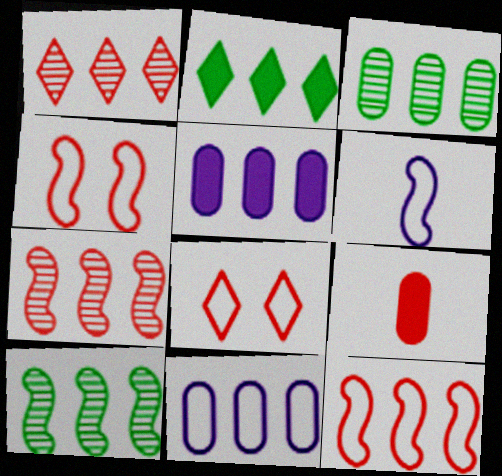[[1, 4, 9], 
[2, 7, 11], 
[7, 8, 9]]